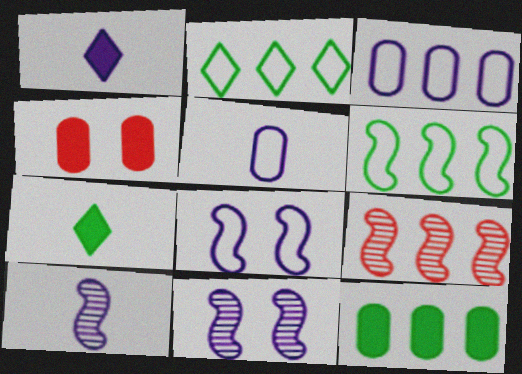[[1, 3, 11], 
[1, 5, 10], 
[2, 4, 10]]